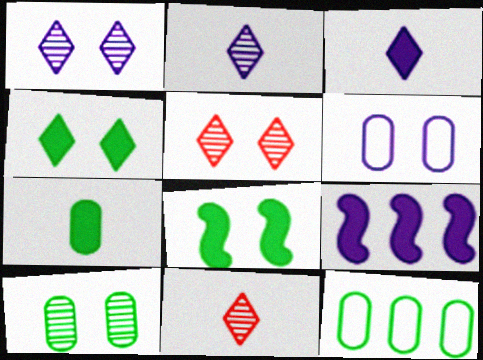[[2, 6, 9], 
[5, 6, 8], 
[7, 10, 12]]